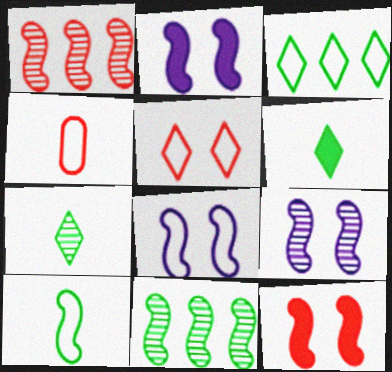[[1, 2, 10], 
[2, 8, 9], 
[3, 4, 8]]